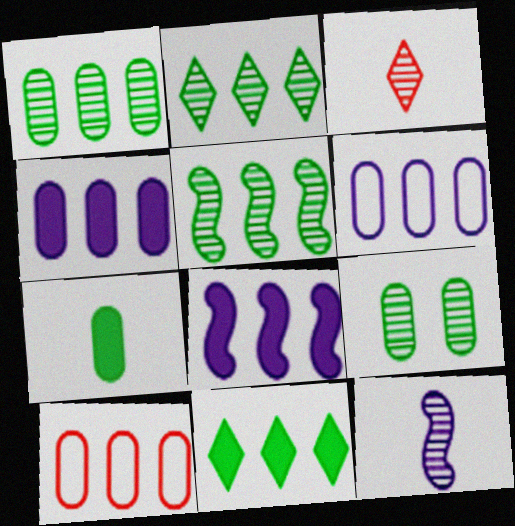[[1, 2, 5], 
[1, 4, 10], 
[2, 8, 10]]